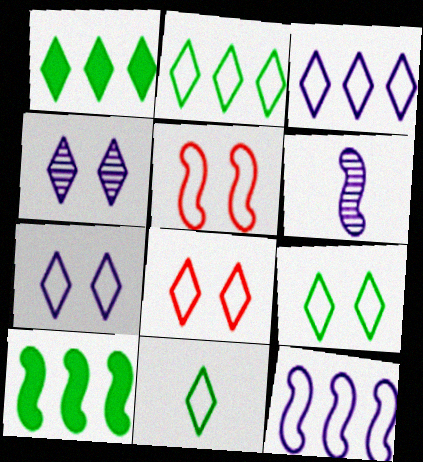[[2, 9, 11], 
[3, 8, 11], 
[5, 6, 10], 
[7, 8, 9]]